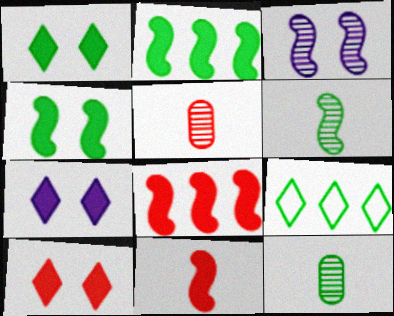[[1, 7, 10], 
[4, 9, 12]]